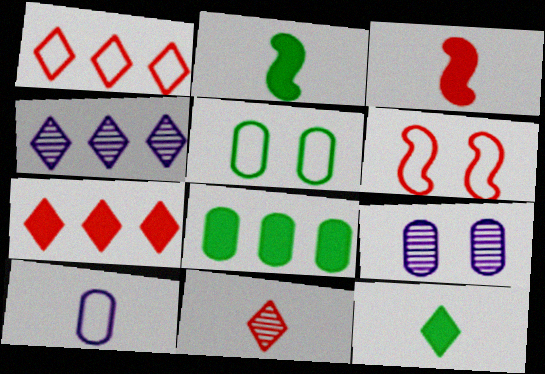[[1, 2, 9], 
[2, 10, 11], 
[3, 4, 5]]